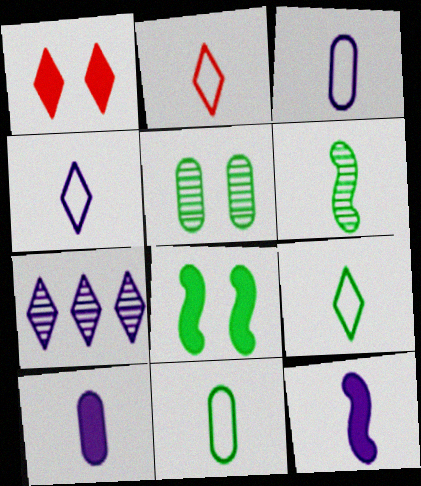[[1, 7, 9], 
[2, 4, 9], 
[2, 6, 10]]